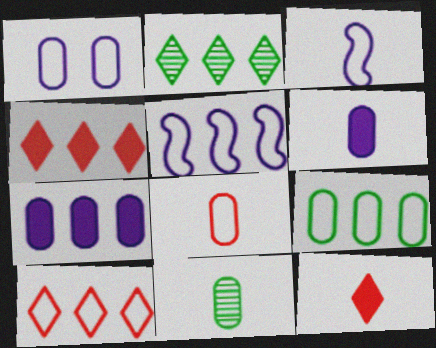[[1, 8, 9], 
[3, 11, 12], 
[5, 9, 10], 
[6, 8, 11]]